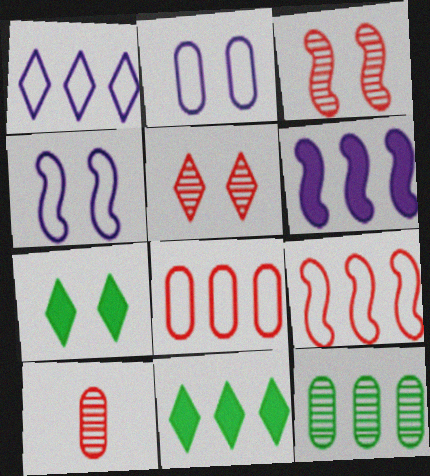[[2, 3, 7], 
[4, 10, 11]]